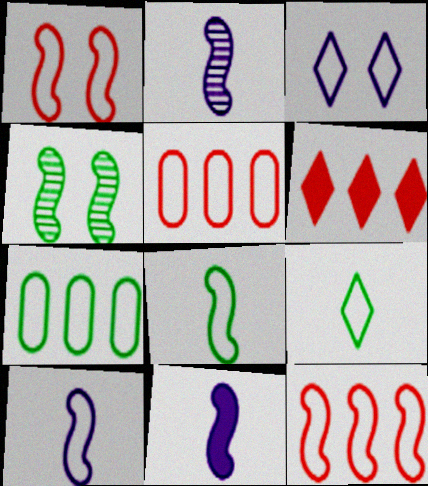[[2, 10, 11], 
[3, 5, 8], 
[4, 11, 12]]